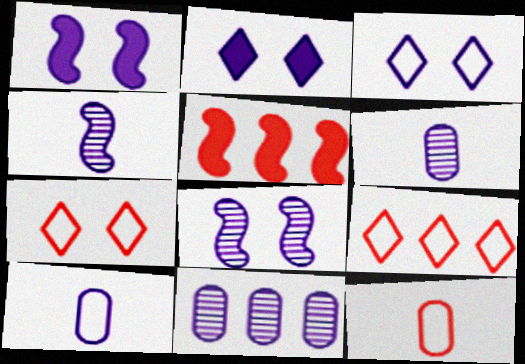[]